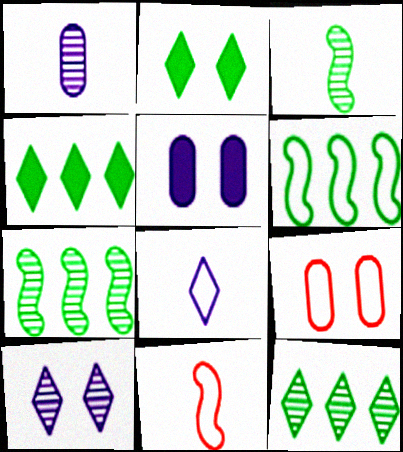[[5, 11, 12], 
[6, 8, 9]]